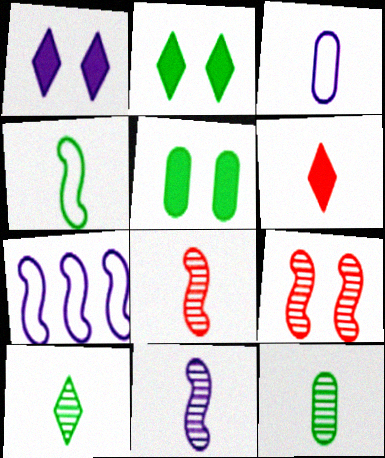[]